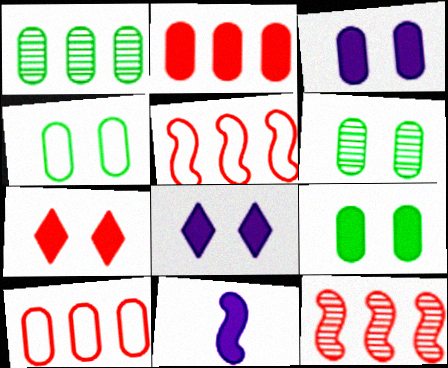[[4, 6, 9]]